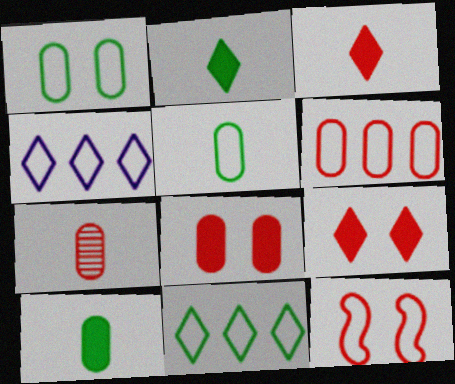[[4, 5, 12], 
[6, 7, 8]]